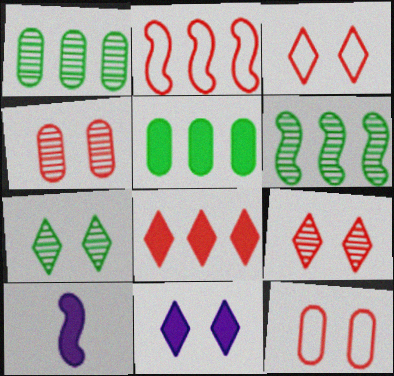[[1, 3, 10], 
[3, 7, 11]]